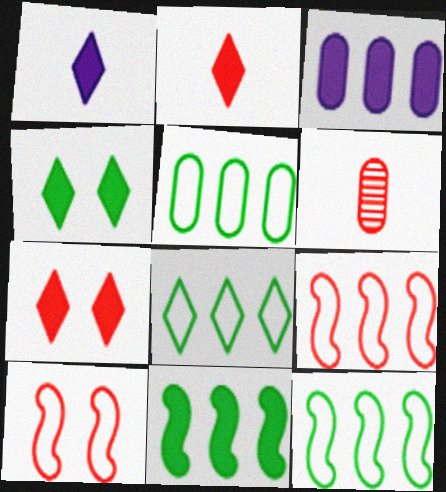[[5, 8, 12], 
[6, 7, 9]]